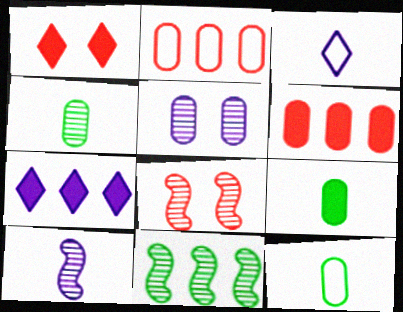[[2, 5, 9], 
[2, 7, 11], 
[4, 9, 12], 
[5, 6, 12], 
[7, 8, 12], 
[8, 10, 11]]